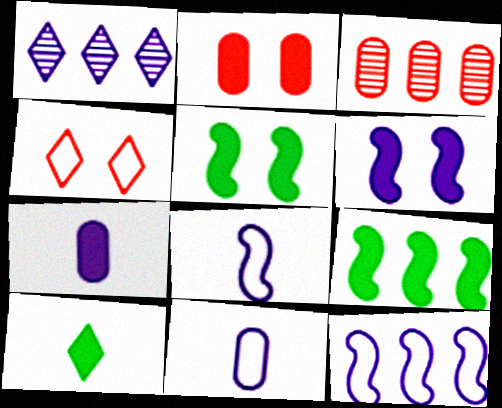[[1, 4, 10], 
[1, 6, 11]]